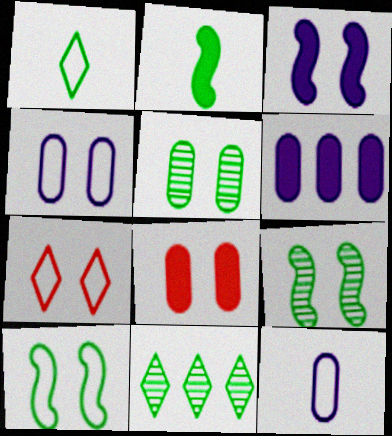[[3, 5, 7], 
[4, 5, 8], 
[4, 7, 10]]